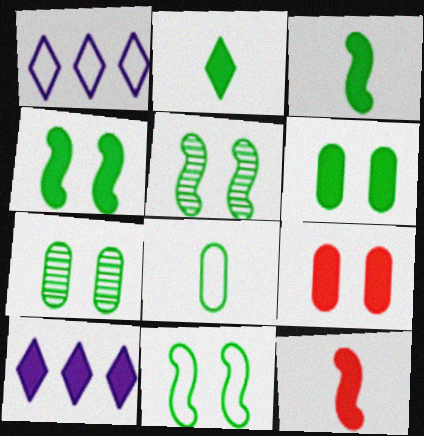[[1, 7, 12], 
[3, 9, 10], 
[4, 5, 11], 
[6, 10, 12]]